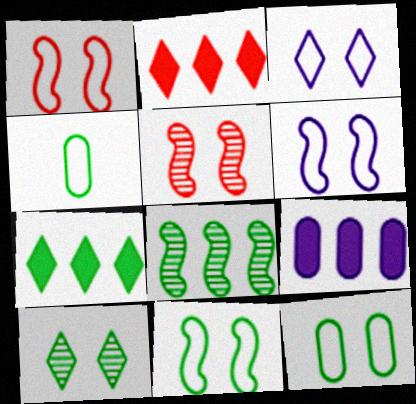[[1, 3, 12], 
[1, 6, 11]]